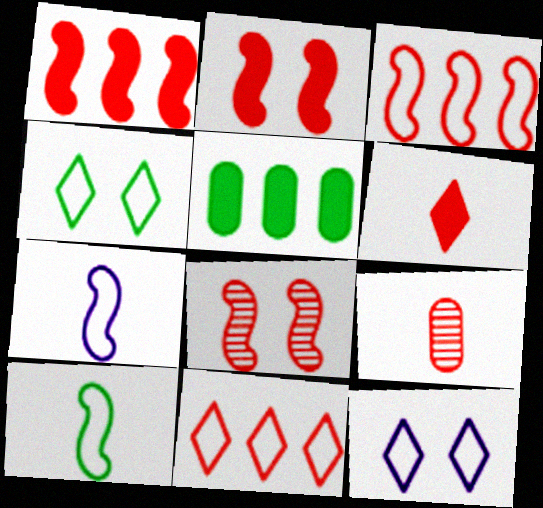[[2, 9, 11]]